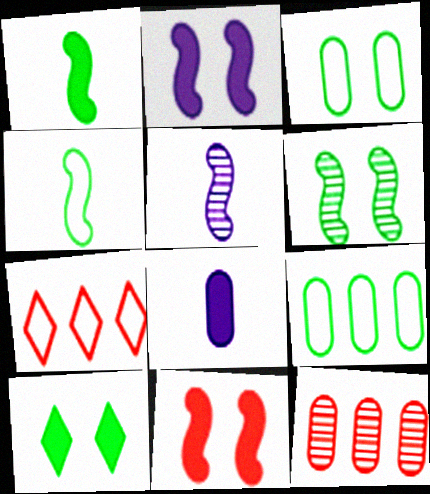[[3, 6, 10], 
[3, 8, 12], 
[6, 7, 8]]